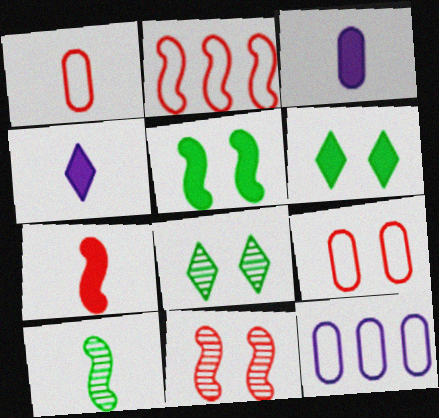[[1, 4, 10], 
[2, 3, 8], 
[2, 7, 11], 
[7, 8, 12]]